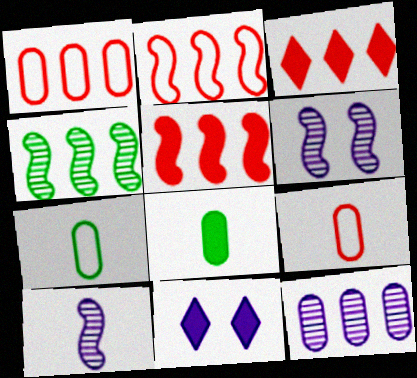[[3, 6, 7], 
[4, 9, 11], 
[5, 8, 11]]